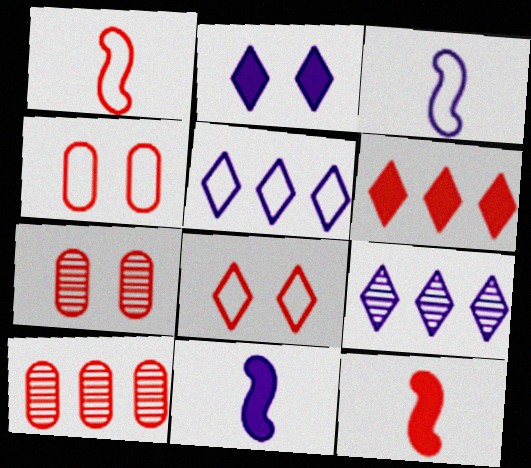[[1, 6, 7], 
[8, 10, 12]]